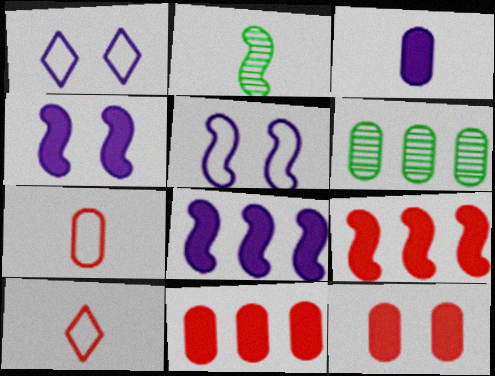[[1, 2, 11], 
[2, 3, 10], 
[2, 5, 9], 
[4, 6, 10]]